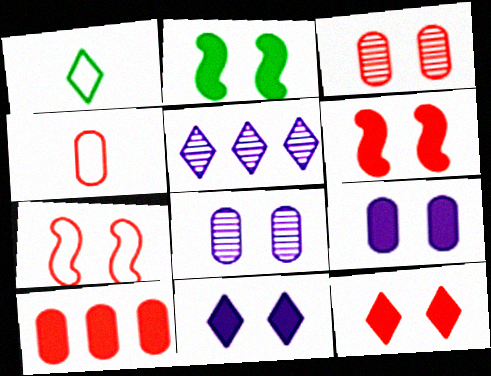[[1, 5, 12], 
[2, 4, 5], 
[2, 9, 12], 
[3, 4, 10], 
[3, 7, 12]]